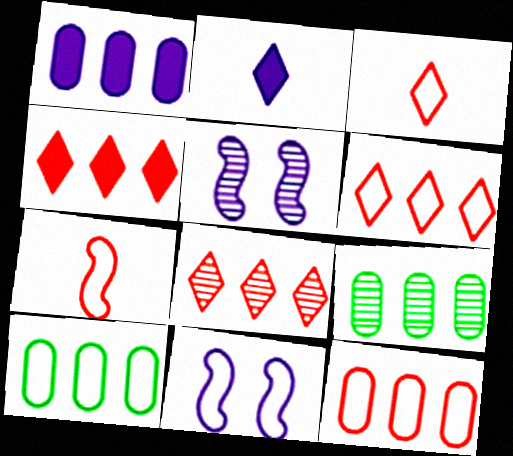[[1, 9, 12], 
[3, 10, 11], 
[4, 6, 8]]